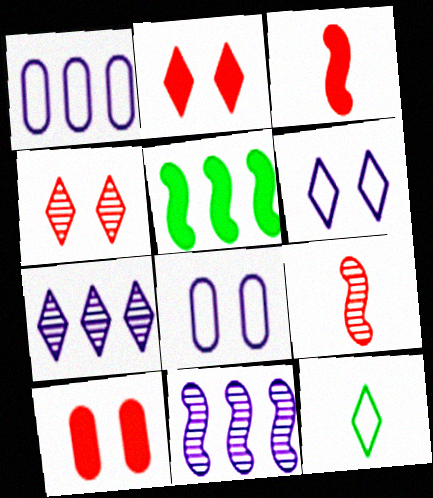[[2, 7, 12], 
[10, 11, 12]]